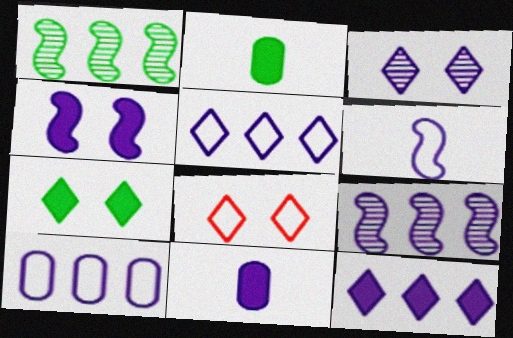[[1, 8, 11], 
[2, 8, 9], 
[3, 7, 8], 
[4, 6, 9], 
[4, 11, 12], 
[9, 10, 12]]